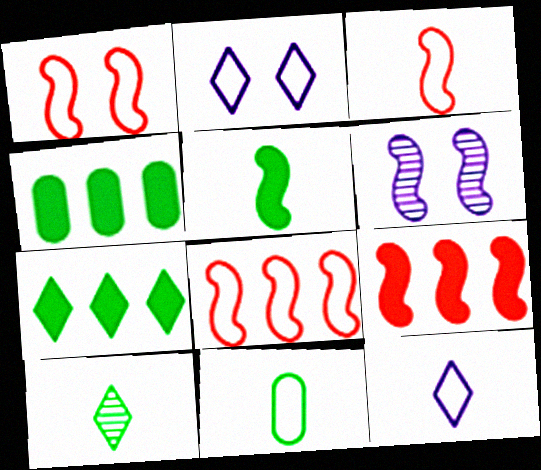[[1, 3, 8], 
[2, 8, 11], 
[3, 11, 12], 
[5, 6, 8], 
[5, 10, 11]]